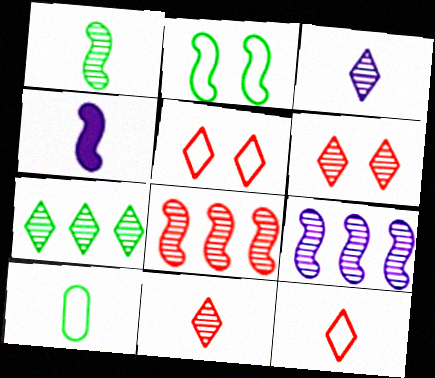[[2, 4, 8], 
[3, 6, 7], 
[4, 10, 11]]